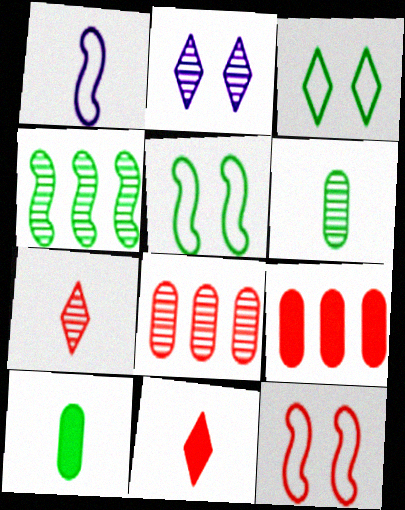[[1, 6, 11], 
[1, 7, 10], 
[3, 4, 10], 
[7, 9, 12], 
[8, 11, 12]]